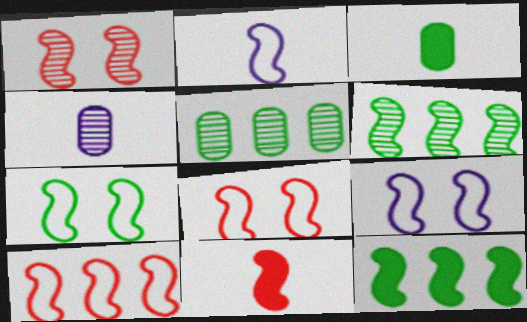[[1, 2, 12], 
[1, 10, 11], 
[2, 7, 10], 
[6, 9, 11], 
[7, 8, 9]]